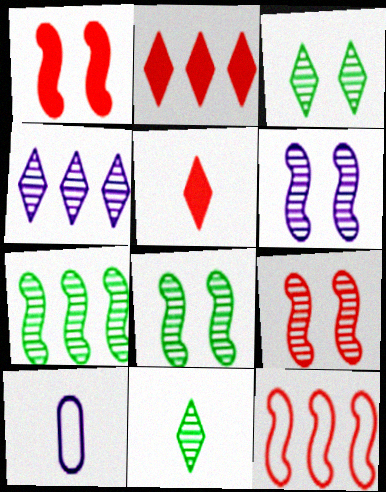[[2, 8, 10], 
[6, 8, 9]]